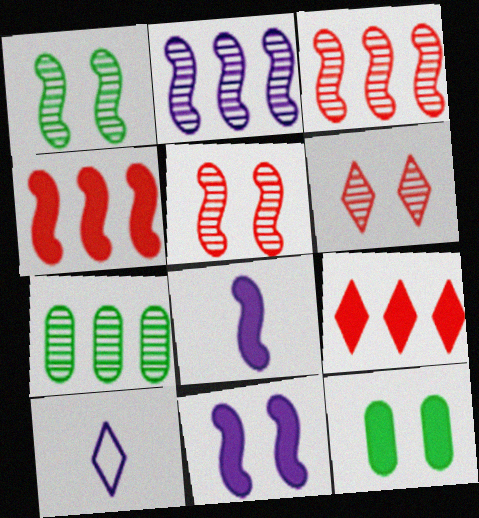[[3, 10, 12], 
[8, 9, 12]]